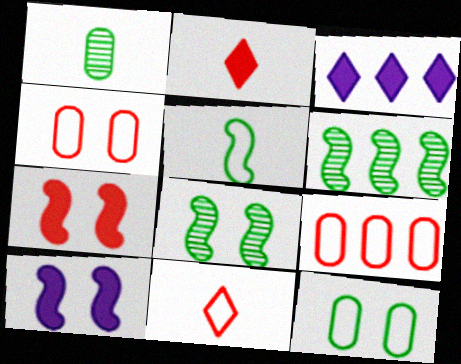[[3, 6, 9]]